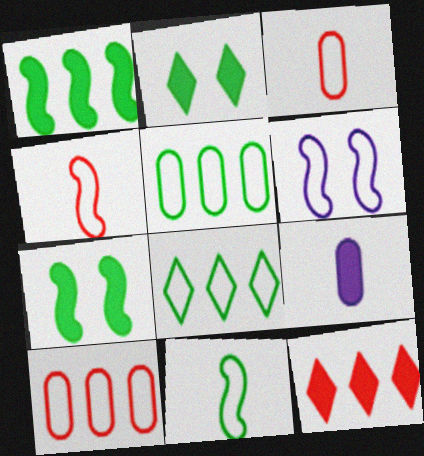[[3, 6, 8], 
[7, 9, 12]]